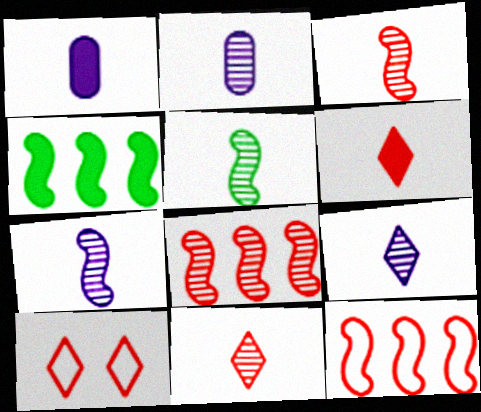[[2, 4, 10], 
[2, 5, 11], 
[2, 7, 9], 
[3, 5, 7]]